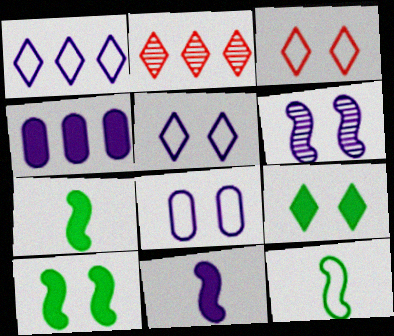[[2, 7, 8]]